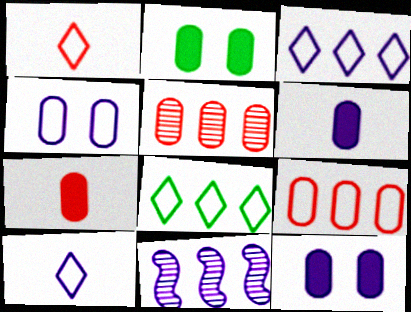[[1, 2, 11], 
[10, 11, 12]]